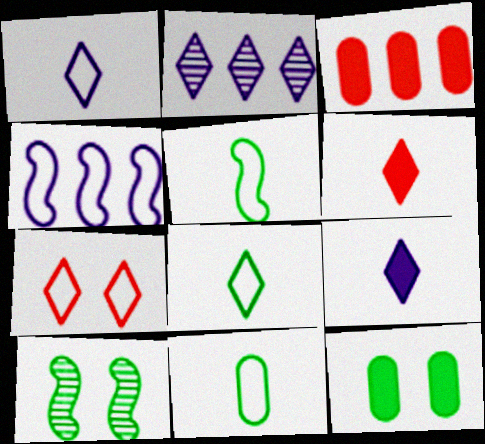[[1, 3, 10], 
[4, 7, 11], 
[5, 8, 11]]